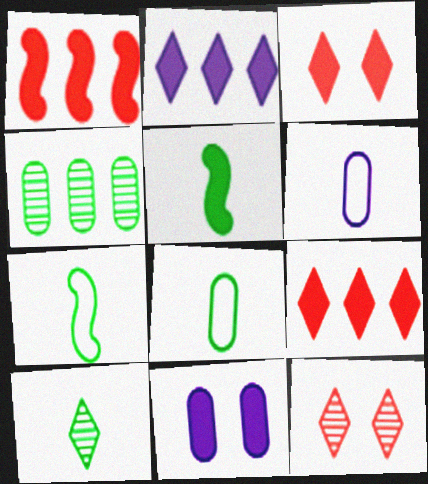[[5, 8, 10], 
[5, 9, 11]]